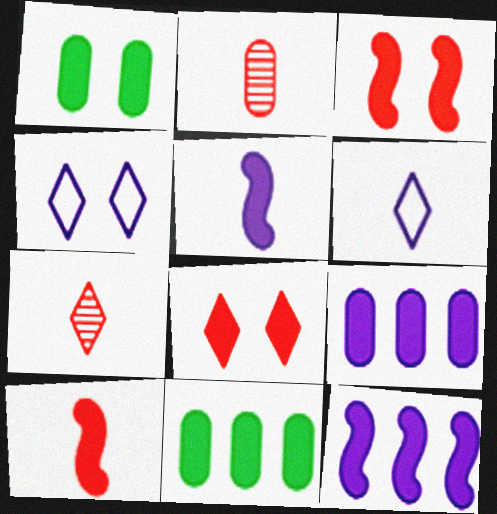[[5, 8, 11]]